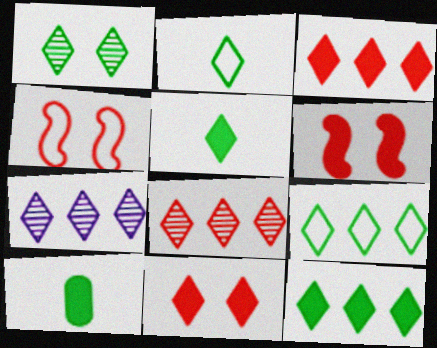[[1, 2, 12], 
[1, 5, 9], 
[2, 7, 11], 
[3, 7, 9], 
[4, 7, 10]]